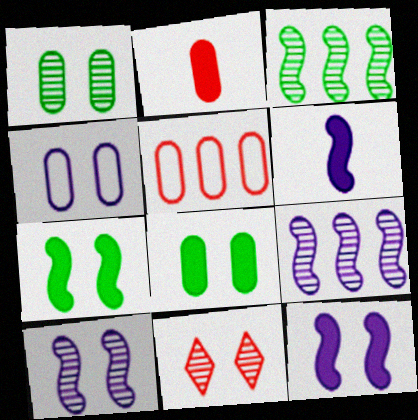[[1, 10, 11], 
[4, 7, 11]]